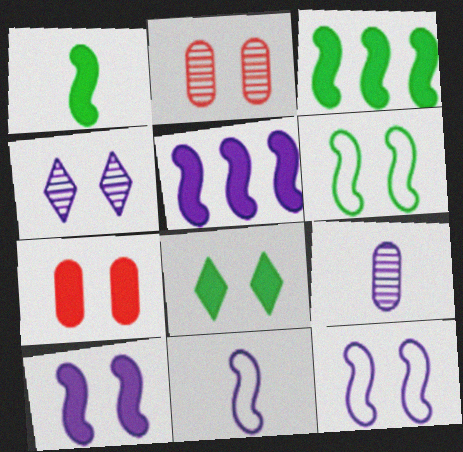[[2, 8, 12], 
[4, 6, 7], 
[7, 8, 10]]